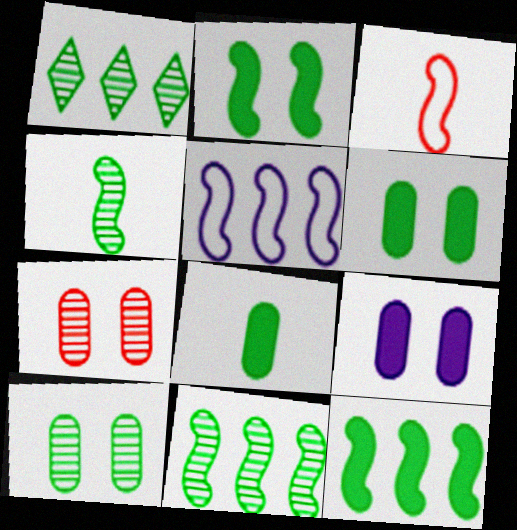[[1, 3, 9], 
[1, 4, 10]]